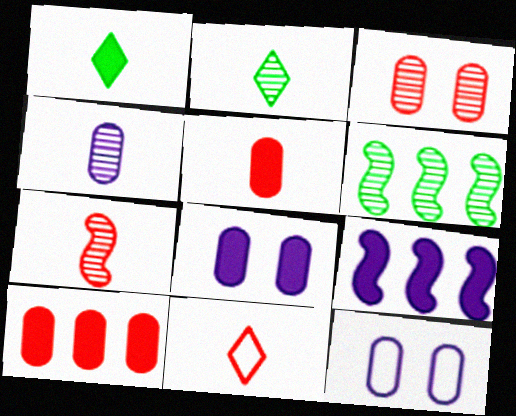[[2, 4, 7], 
[5, 7, 11], 
[6, 8, 11]]